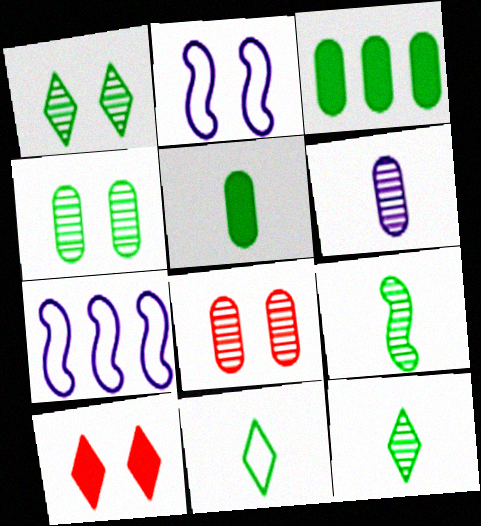[[2, 4, 10], 
[5, 9, 11]]